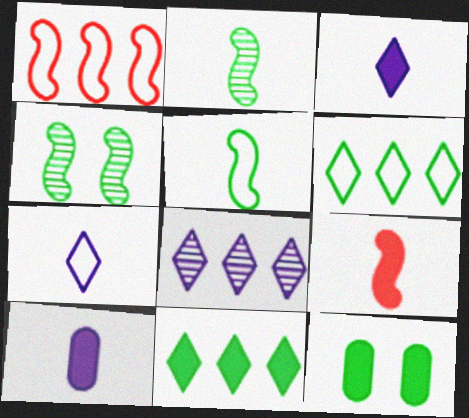[[2, 6, 12]]